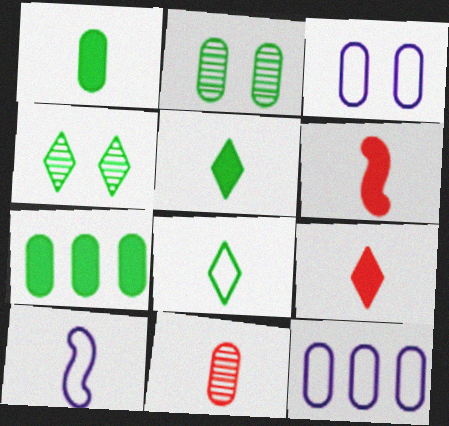[[3, 7, 11], 
[4, 6, 12], 
[5, 10, 11]]